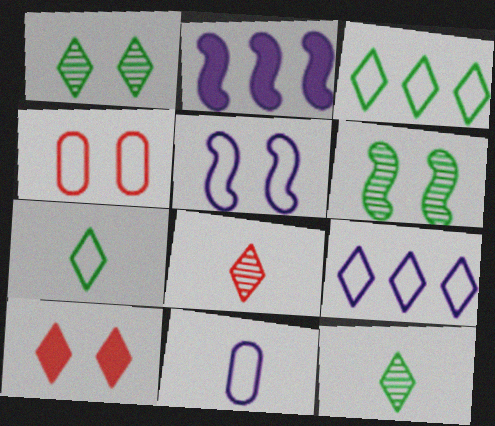[[2, 4, 12], 
[5, 9, 11], 
[9, 10, 12]]